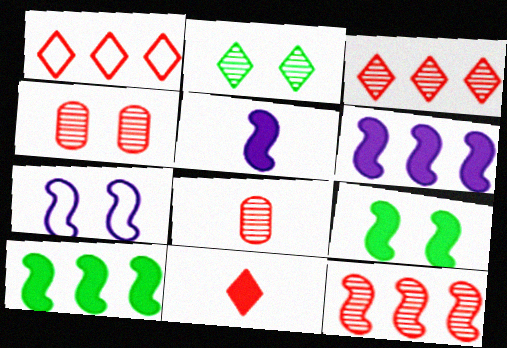[]